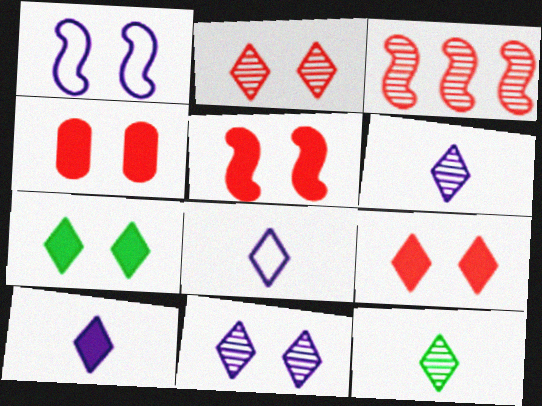[[4, 5, 9], 
[6, 8, 10]]